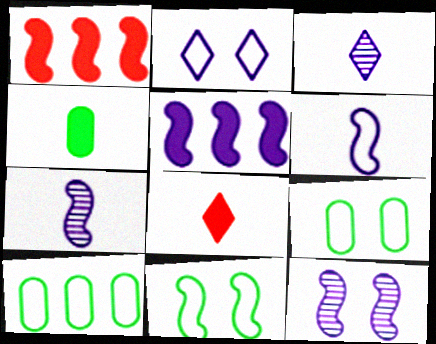[[1, 3, 9], 
[1, 7, 11], 
[5, 6, 12], 
[8, 10, 12]]